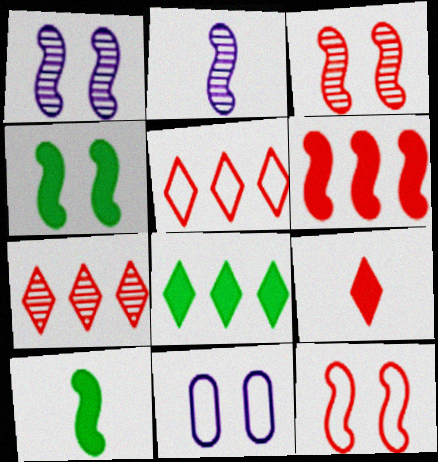[[1, 4, 12], 
[7, 10, 11]]